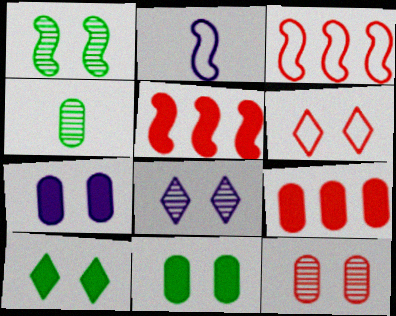[[1, 2, 5], 
[1, 6, 7], 
[1, 8, 12], 
[6, 8, 10]]